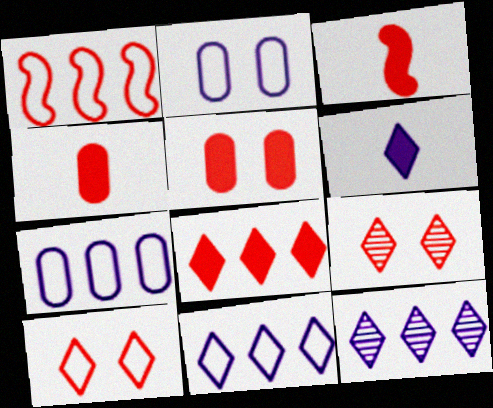[[1, 4, 9], 
[3, 5, 8]]